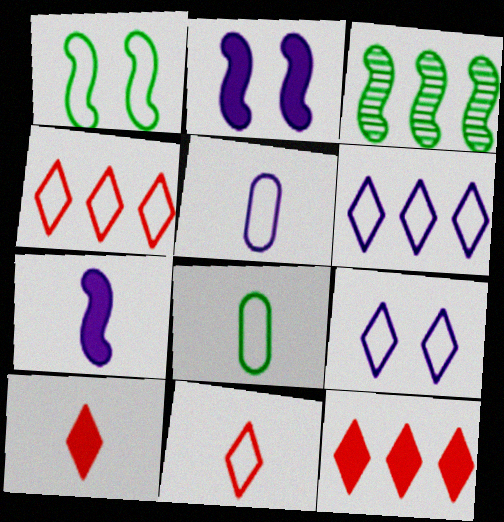[[1, 4, 5]]